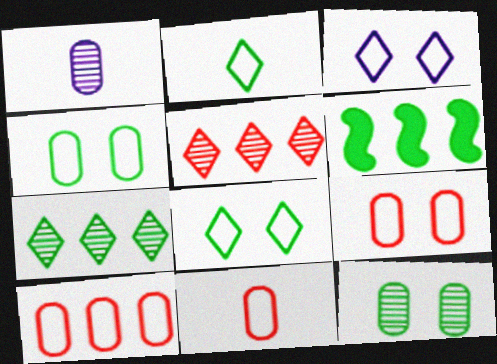[[2, 6, 12], 
[9, 10, 11]]